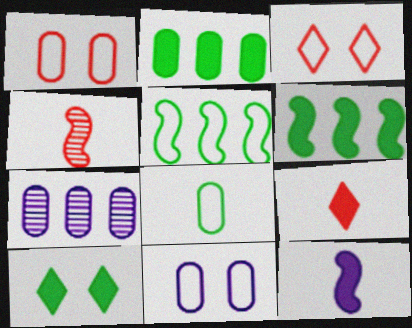[]